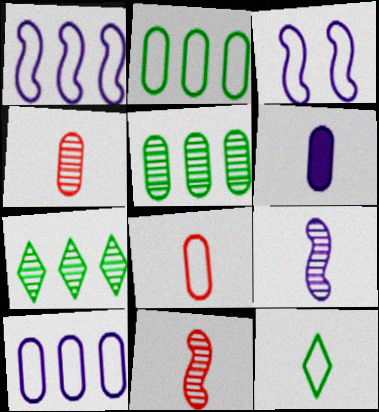[[6, 11, 12]]